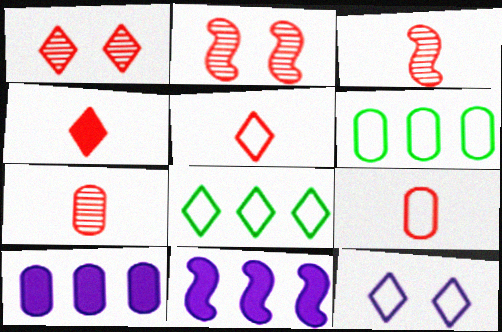[[3, 4, 9], 
[5, 8, 12]]